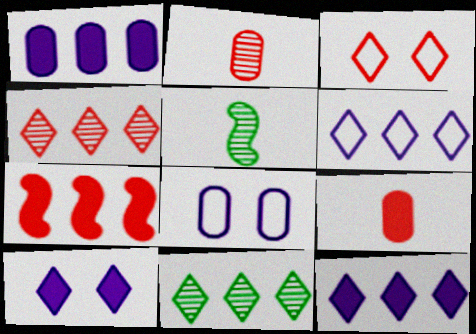[[1, 3, 5], 
[2, 3, 7]]